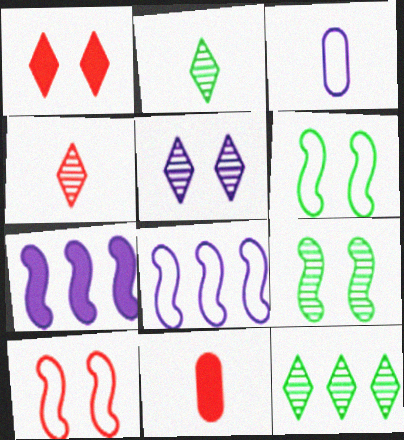[[3, 5, 7], 
[4, 5, 12]]